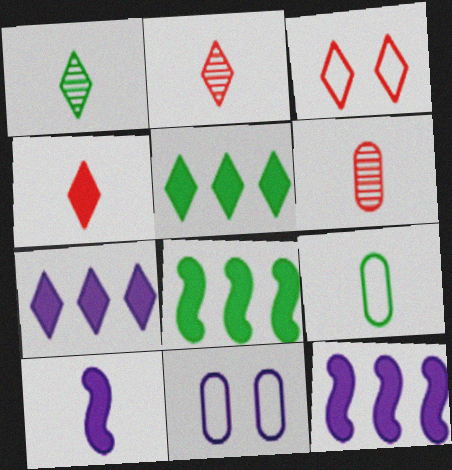[[1, 3, 7], 
[2, 8, 11], 
[2, 9, 10]]